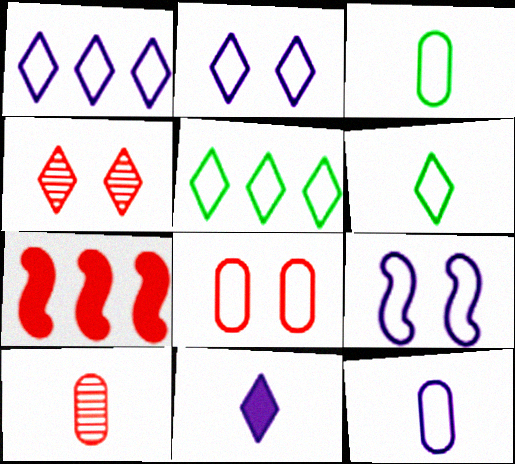[[1, 9, 12], 
[4, 5, 11]]